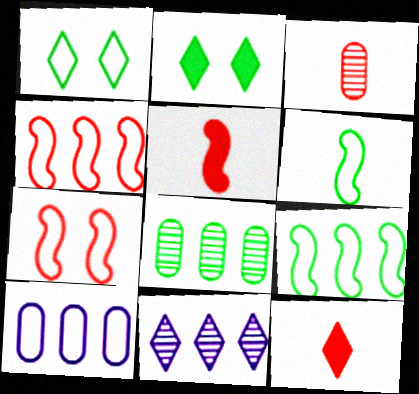[[1, 11, 12], 
[2, 6, 8]]